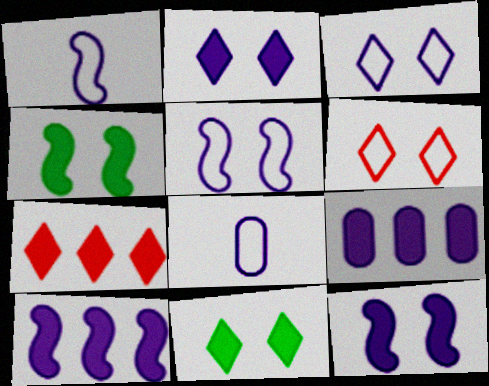[]